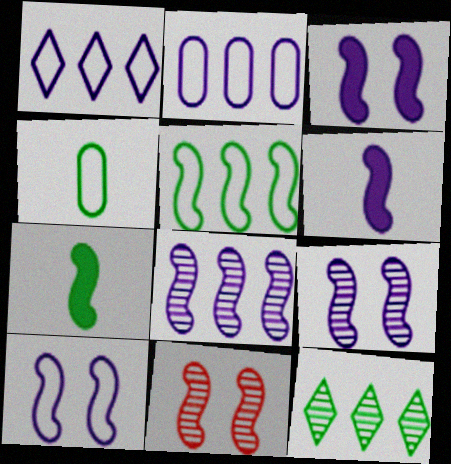[[3, 9, 10], 
[5, 6, 11], 
[6, 8, 10]]